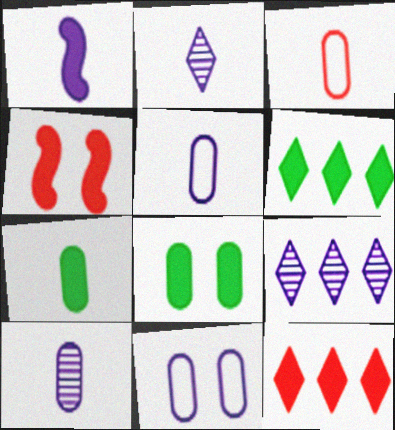[[1, 2, 5], 
[1, 8, 12], 
[1, 9, 11], 
[3, 7, 10]]